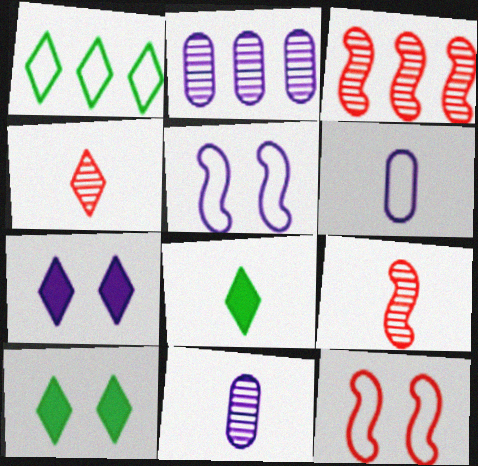[[1, 4, 7], 
[1, 6, 12], 
[2, 8, 12], 
[3, 6, 10], 
[6, 8, 9]]